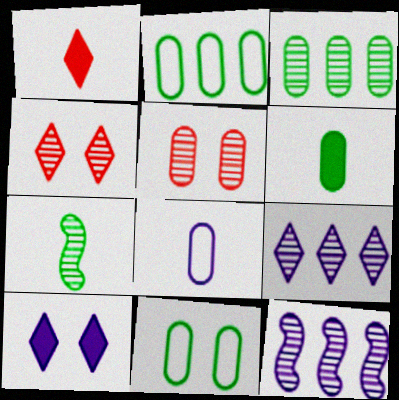[[1, 7, 8], 
[1, 11, 12], 
[3, 6, 11], 
[5, 7, 9], 
[8, 10, 12]]